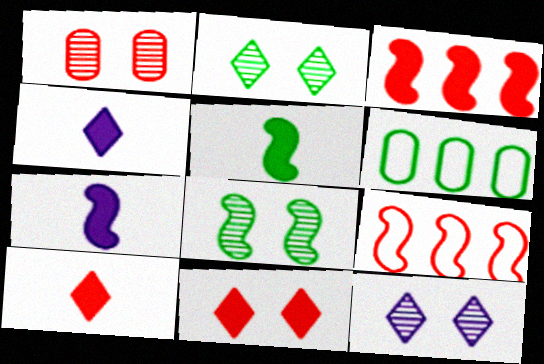[[1, 8, 12], 
[1, 9, 10], 
[2, 5, 6], 
[7, 8, 9]]